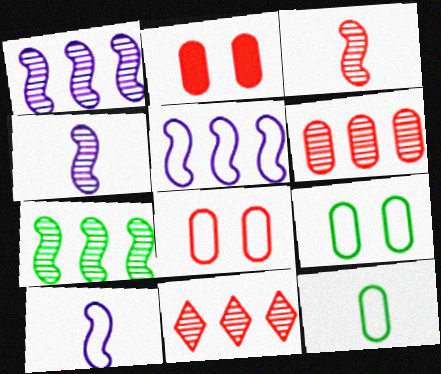[]